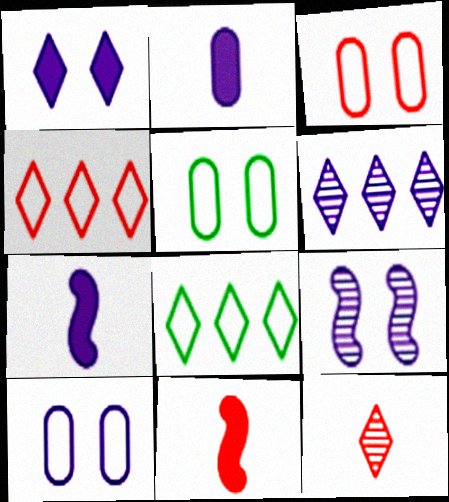[[1, 8, 12], 
[1, 9, 10], 
[3, 5, 10], 
[5, 6, 11], 
[6, 7, 10]]